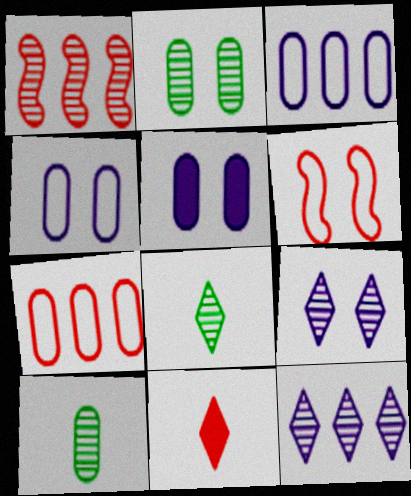[[1, 9, 10], 
[5, 7, 10]]